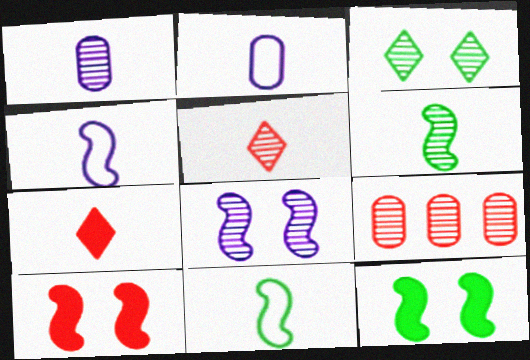[[1, 5, 6], 
[1, 7, 11], 
[2, 6, 7]]